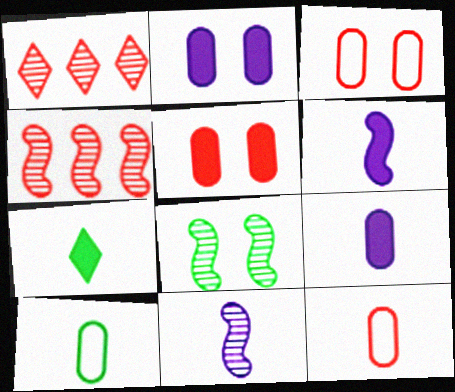[[4, 8, 11], 
[7, 11, 12]]